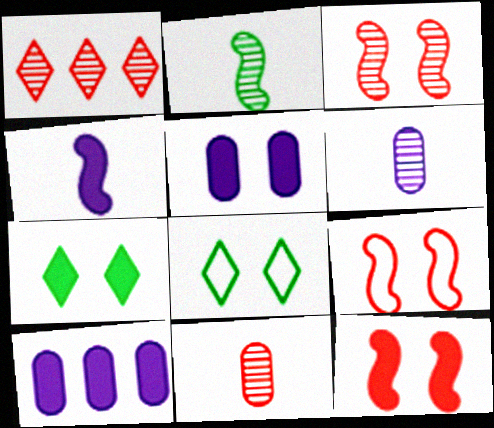[[1, 3, 11], 
[3, 5, 8], 
[3, 9, 12], 
[5, 7, 12]]